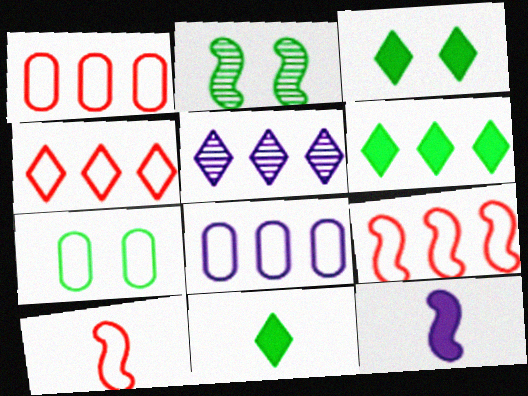[[1, 4, 9], 
[2, 3, 7], 
[2, 9, 12], 
[3, 6, 11], 
[4, 5, 6]]